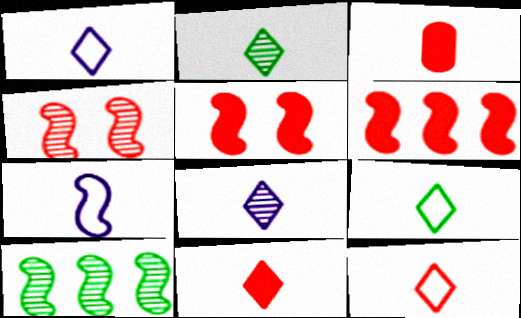[[1, 2, 11], 
[1, 9, 12], 
[2, 3, 7], 
[5, 7, 10], 
[8, 9, 11]]